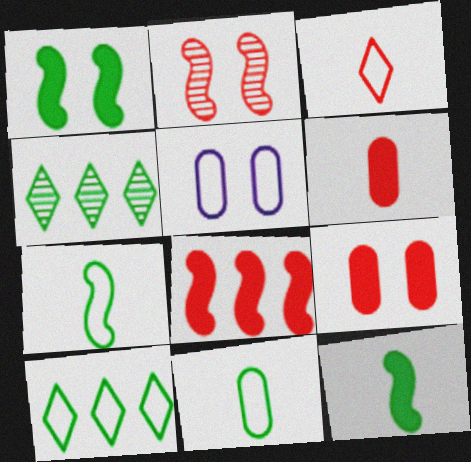[[1, 4, 11]]